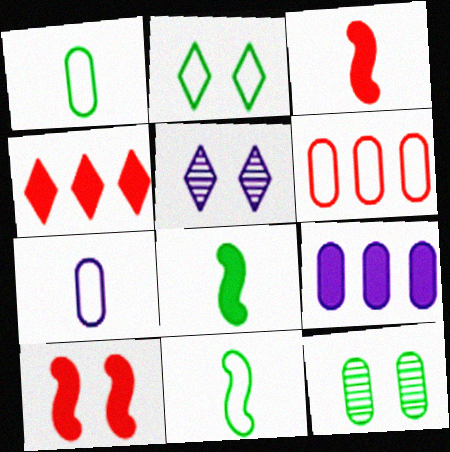[[5, 6, 8]]